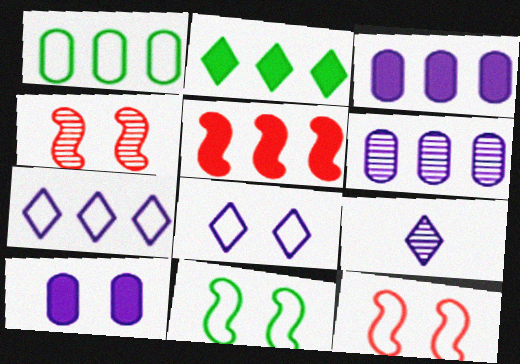[[2, 3, 5]]